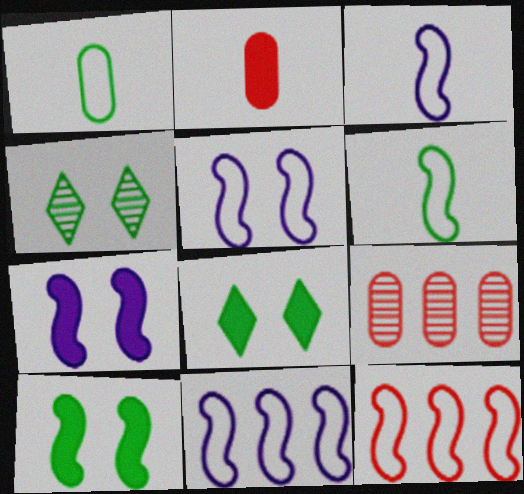[[2, 4, 11], 
[3, 5, 11], 
[3, 8, 9], 
[5, 6, 12]]